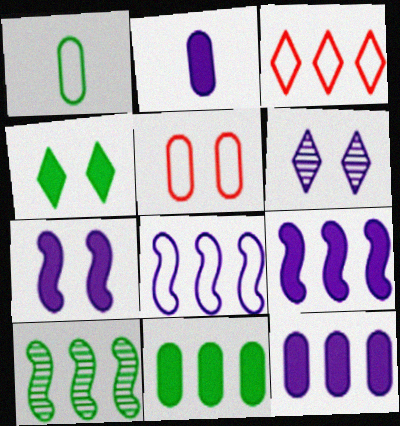[[1, 4, 10], 
[2, 6, 8], 
[3, 10, 12]]